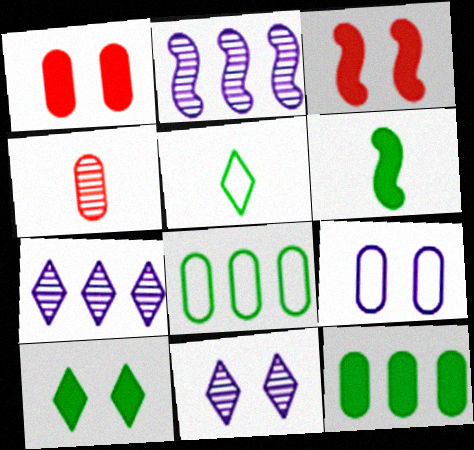[[1, 2, 5], 
[4, 9, 12], 
[6, 10, 12]]